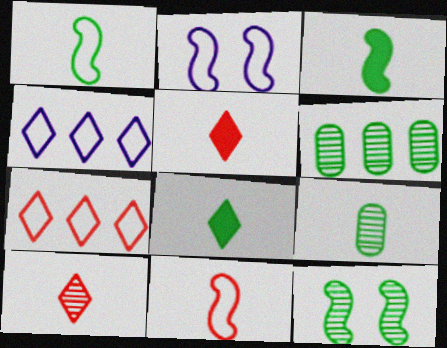[[1, 8, 9], 
[2, 5, 6]]